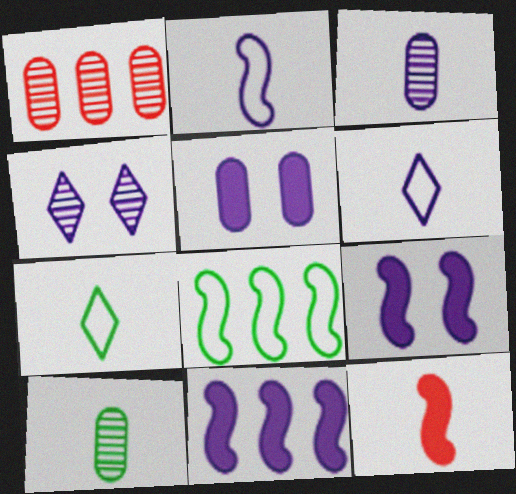[[1, 7, 9], 
[3, 7, 12], 
[6, 10, 12]]